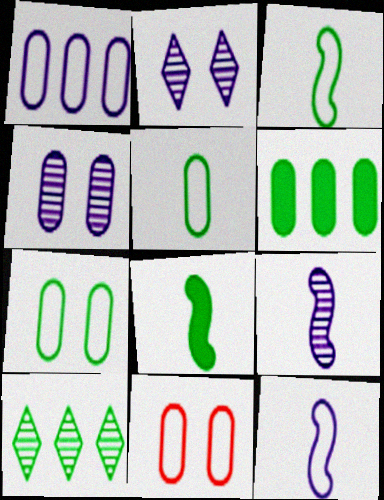[[1, 5, 11], 
[7, 8, 10]]